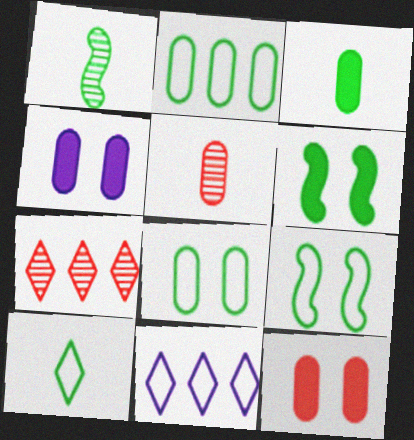[[1, 3, 10], 
[1, 11, 12], 
[2, 4, 5], 
[2, 9, 10], 
[5, 6, 11]]